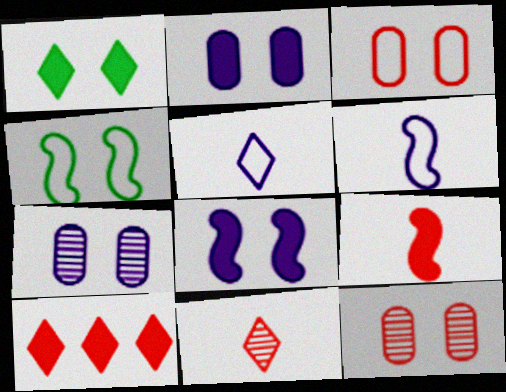[]